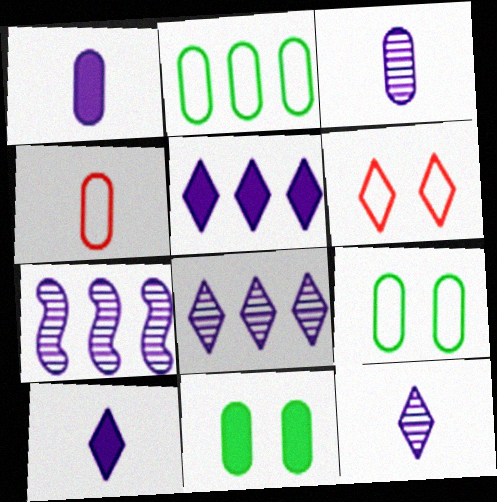[]